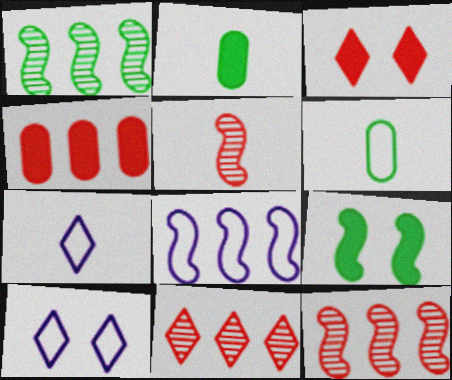[[2, 5, 7], 
[2, 10, 12], 
[5, 8, 9]]